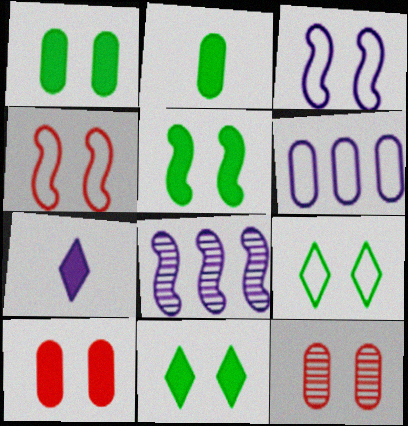[[1, 5, 11], 
[2, 6, 12], 
[3, 11, 12]]